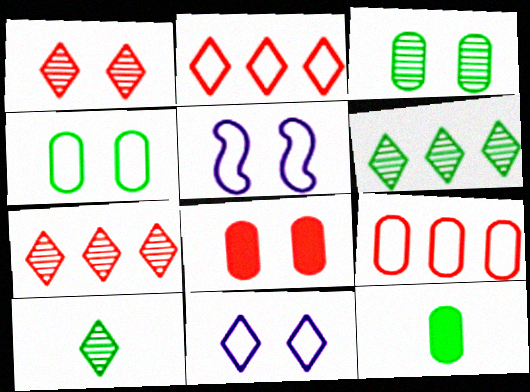[[5, 7, 12]]